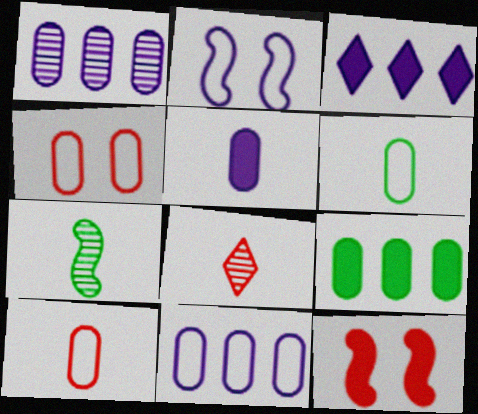[[2, 8, 9], 
[3, 4, 7], 
[4, 6, 11]]